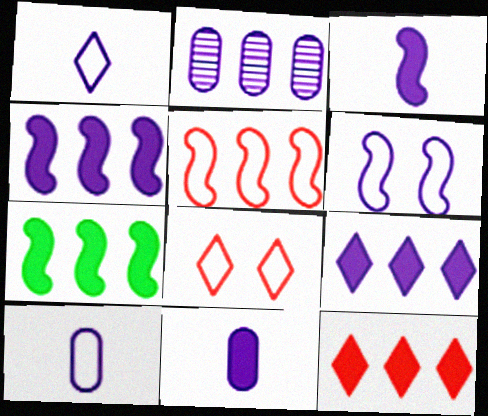[]